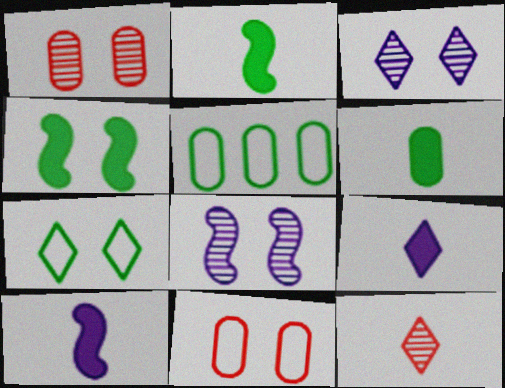[[3, 4, 11]]